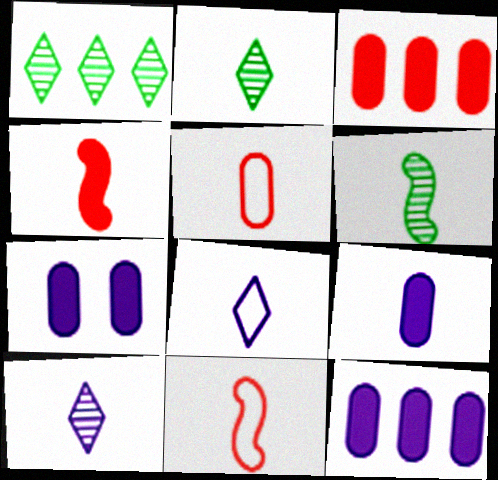[[1, 7, 11], 
[2, 9, 11], 
[7, 9, 12]]